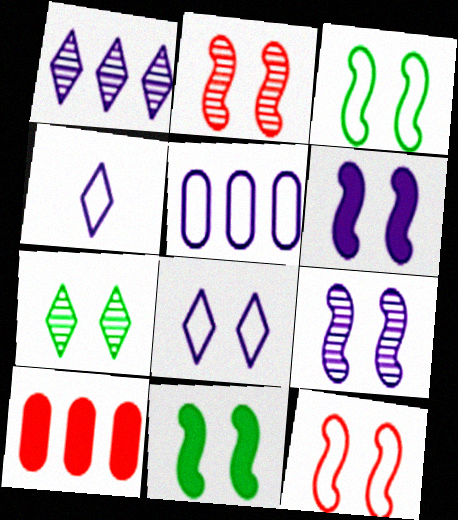[[2, 3, 6], 
[9, 11, 12]]